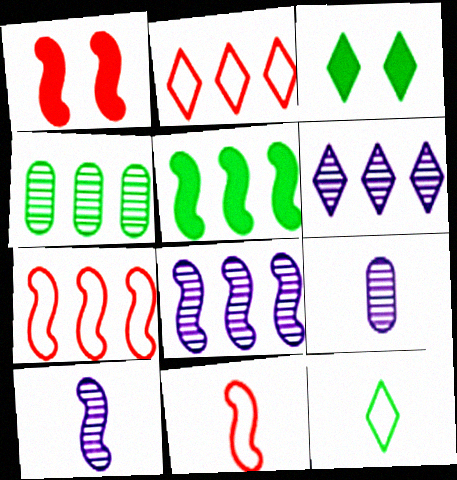[[3, 7, 9], 
[5, 7, 8]]